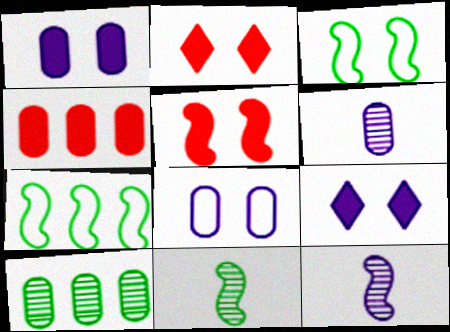[[2, 6, 7], 
[5, 7, 12]]